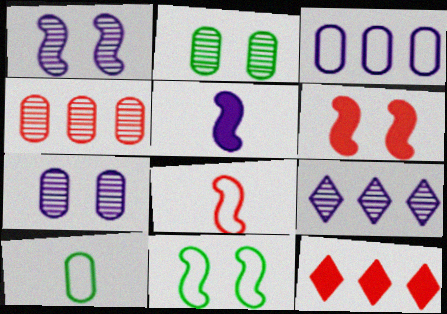[[1, 6, 11], 
[1, 10, 12], 
[6, 9, 10]]